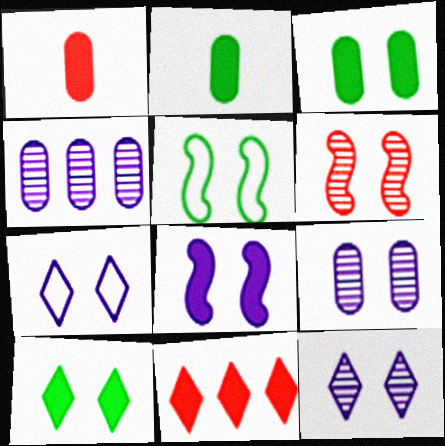[[2, 8, 11], 
[3, 6, 7], 
[5, 6, 8], 
[7, 8, 9]]